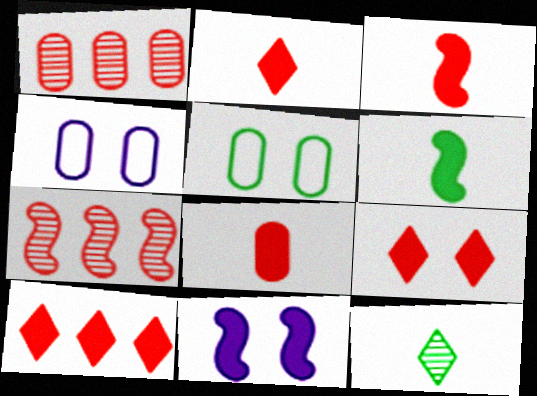[[2, 3, 8], 
[2, 9, 10]]